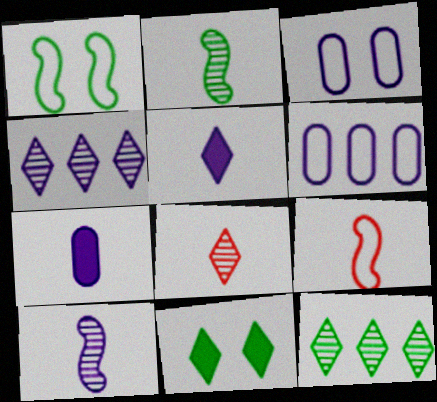[]